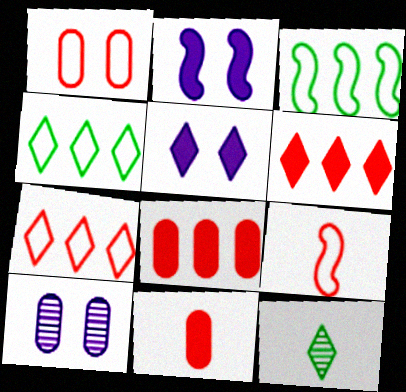[[1, 7, 9], 
[5, 7, 12]]